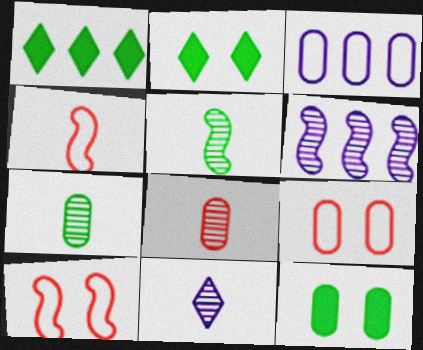[[3, 8, 12], 
[5, 8, 11]]